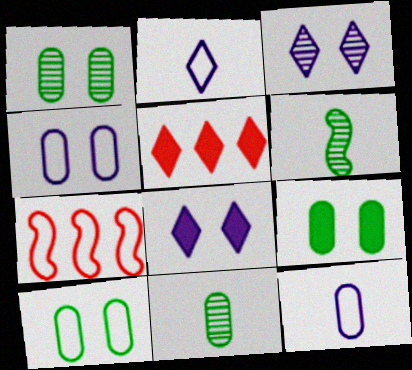[[1, 9, 10], 
[2, 7, 10], 
[4, 5, 6], 
[7, 8, 11]]